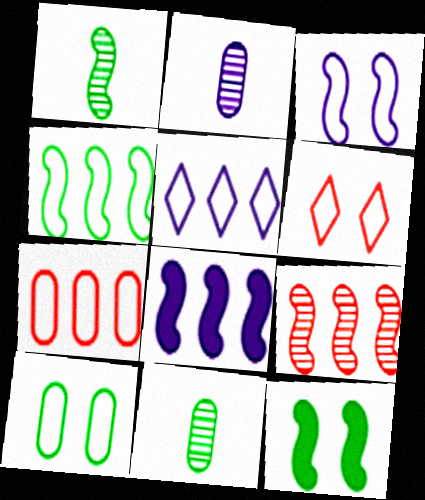[[1, 4, 12], 
[3, 6, 10], 
[4, 5, 7], 
[4, 8, 9], 
[6, 8, 11]]